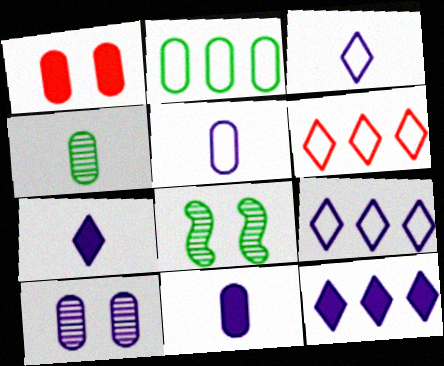[[6, 8, 11]]